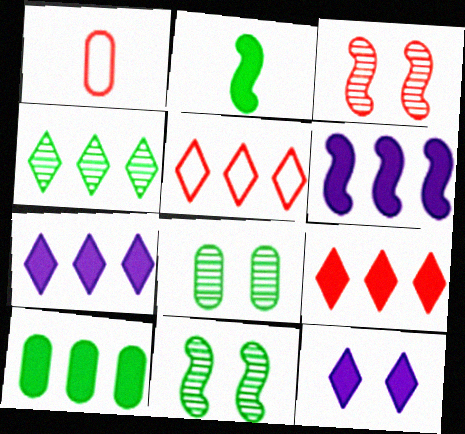[[1, 3, 9], 
[1, 7, 11], 
[4, 5, 7], 
[6, 9, 10]]